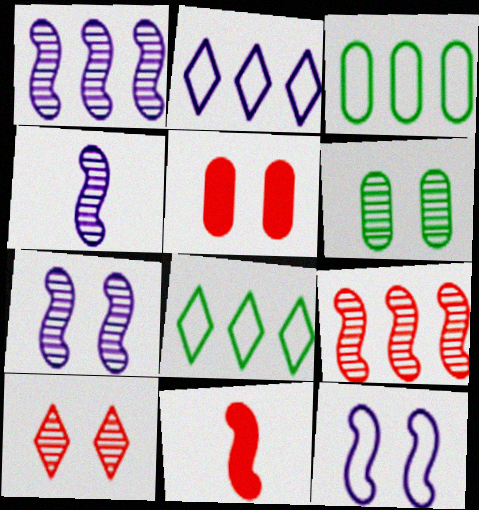[[1, 4, 7], 
[2, 6, 11], 
[4, 5, 8], 
[6, 7, 10]]